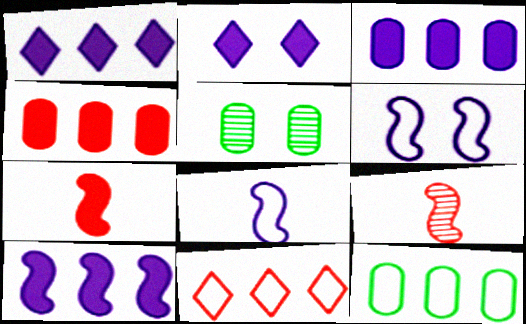[[1, 3, 10], 
[2, 9, 12]]